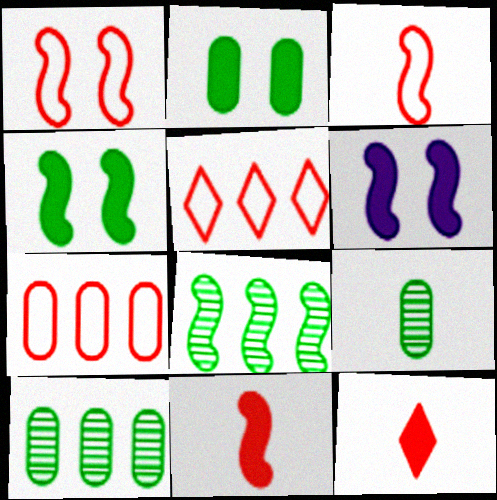[[3, 6, 8], 
[5, 6, 9]]